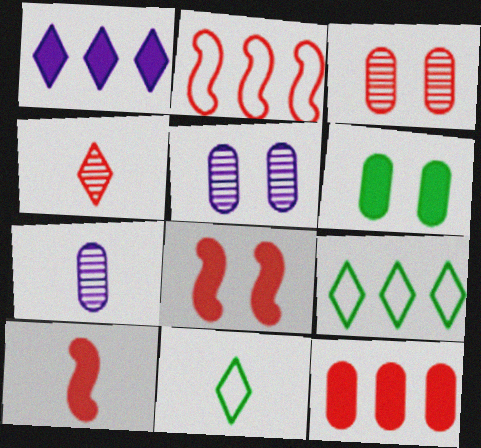[[1, 6, 10], 
[5, 9, 10], 
[7, 8, 9], 
[7, 10, 11]]